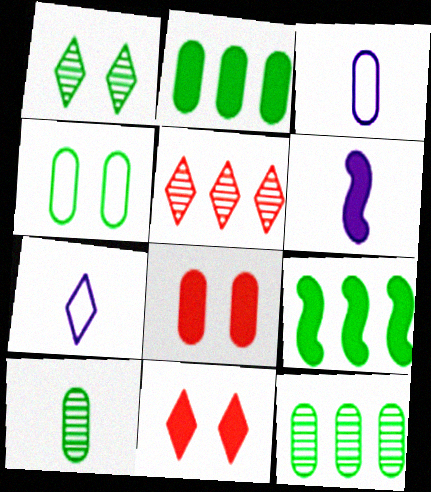[[2, 4, 10], 
[2, 6, 11], 
[3, 8, 12], 
[4, 5, 6]]